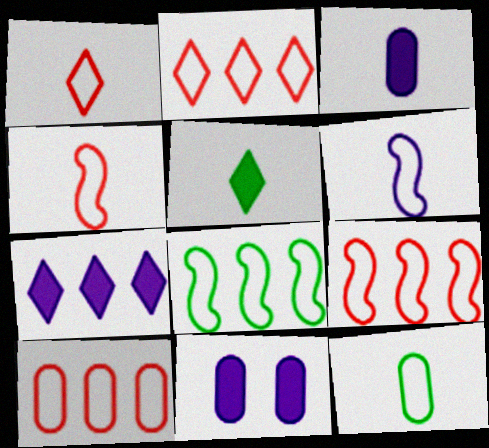[[1, 6, 12], 
[2, 9, 10]]